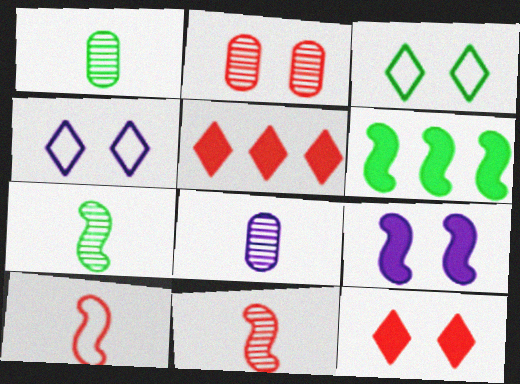[[1, 3, 6], 
[2, 3, 9], 
[2, 5, 10]]